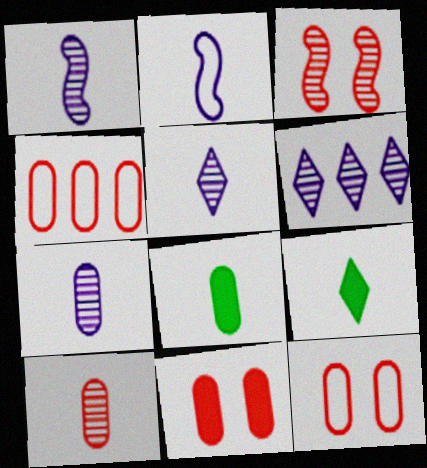[[1, 5, 7], 
[2, 9, 10], 
[4, 10, 11]]